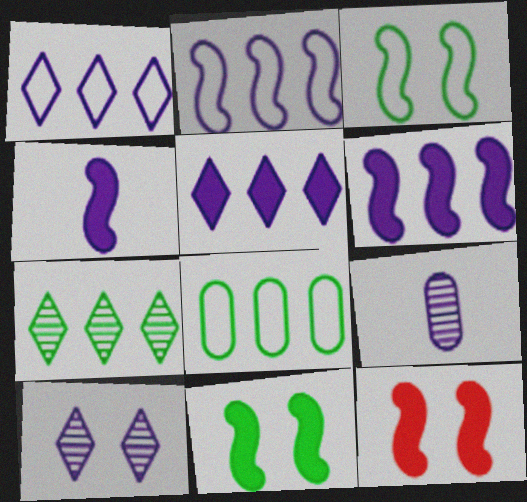[]